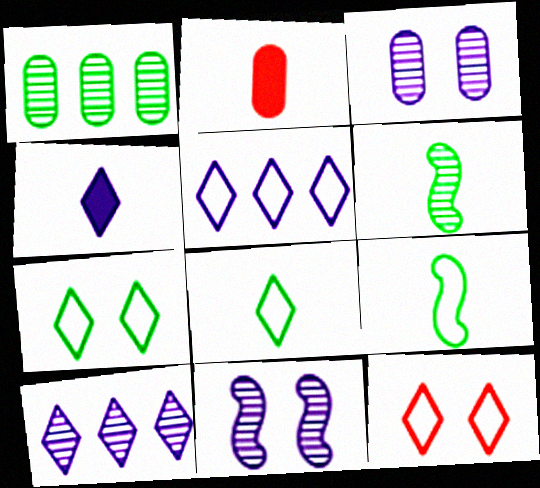[[5, 8, 12]]